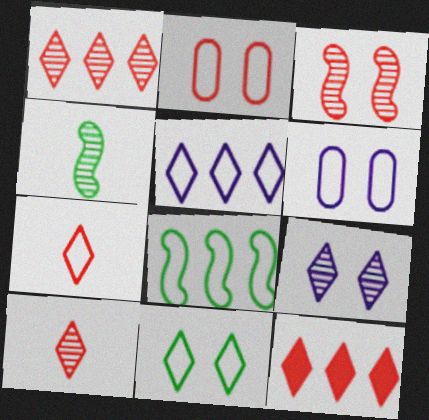[[4, 6, 12], 
[5, 7, 11], 
[6, 7, 8]]